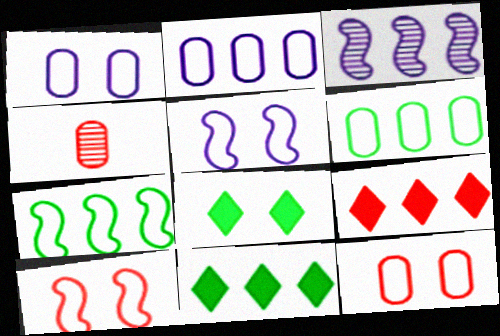[[3, 6, 9], 
[4, 5, 11], 
[4, 9, 10]]